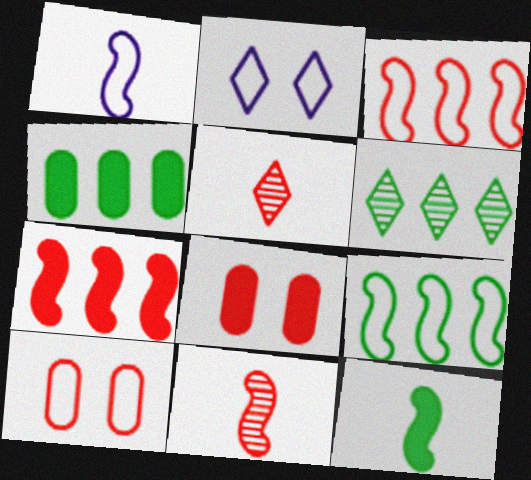[[1, 6, 8], 
[1, 11, 12], 
[2, 4, 11], 
[3, 5, 8], 
[4, 6, 9], 
[5, 7, 10]]